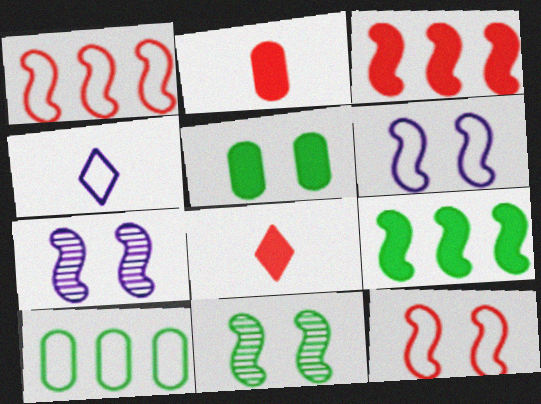[[4, 10, 12], 
[7, 8, 10]]